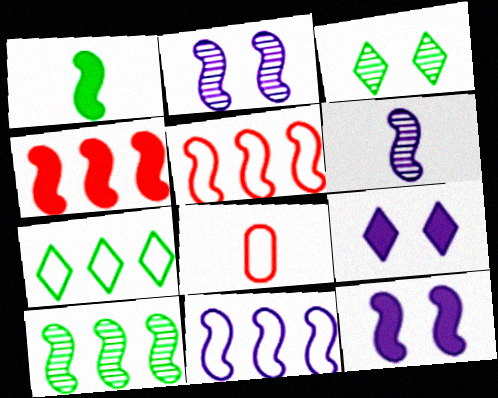[[1, 2, 5], 
[1, 4, 12], 
[4, 10, 11], 
[6, 11, 12], 
[8, 9, 10]]